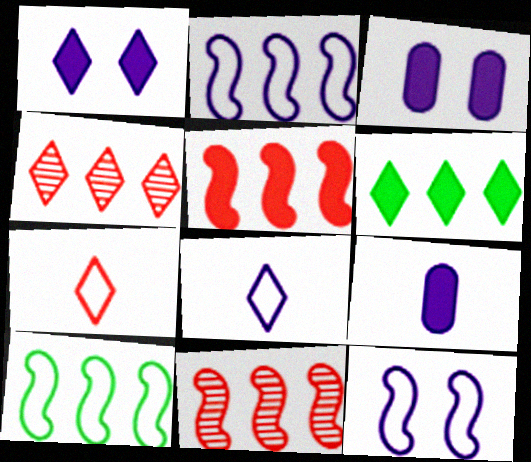[]